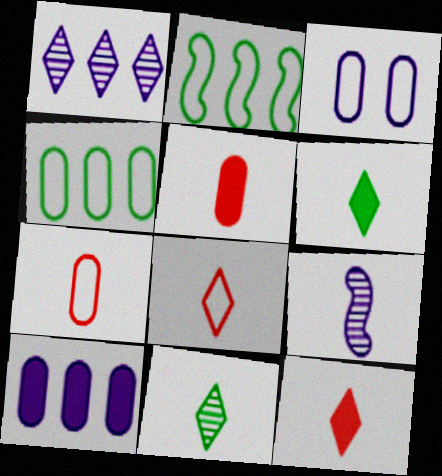[[2, 3, 8], 
[3, 4, 7], 
[6, 7, 9]]